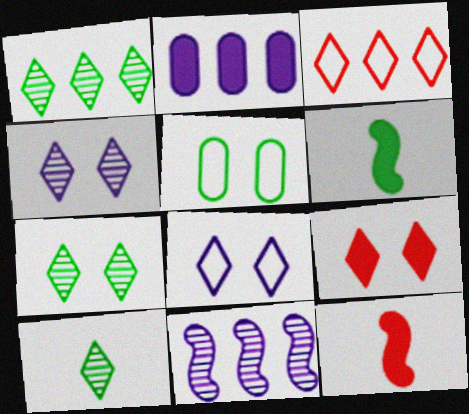[[1, 5, 6], 
[1, 7, 10], 
[2, 6, 9], 
[7, 8, 9]]